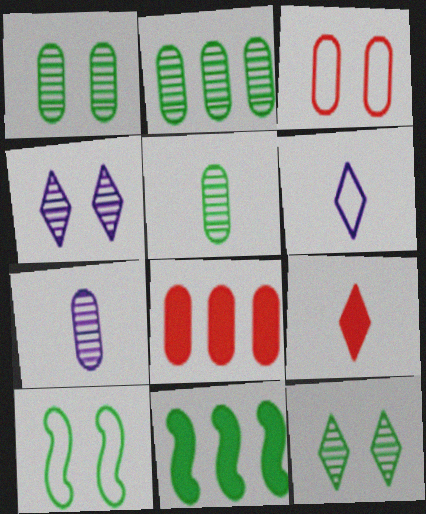[[1, 2, 5]]